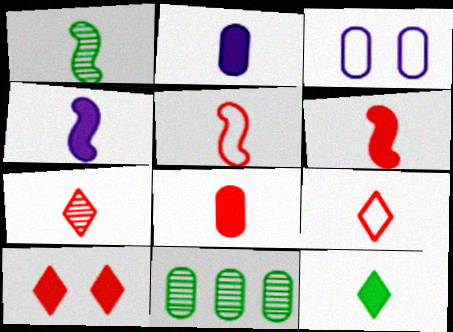[[1, 2, 9], 
[1, 4, 5], 
[2, 6, 12], 
[3, 8, 11], 
[4, 8, 12], 
[5, 7, 8]]